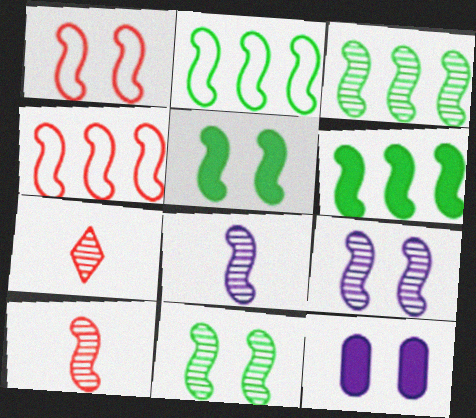[[1, 5, 9], 
[1, 6, 8], 
[2, 3, 6], 
[2, 7, 12], 
[3, 9, 10], 
[4, 5, 8]]